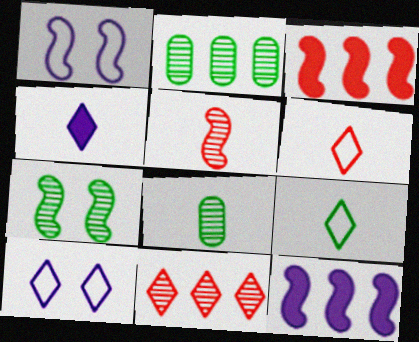[[3, 8, 10]]